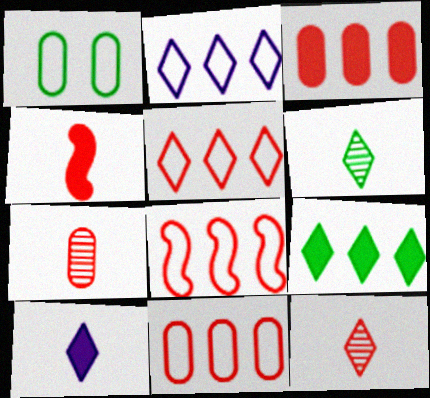[[5, 8, 11]]